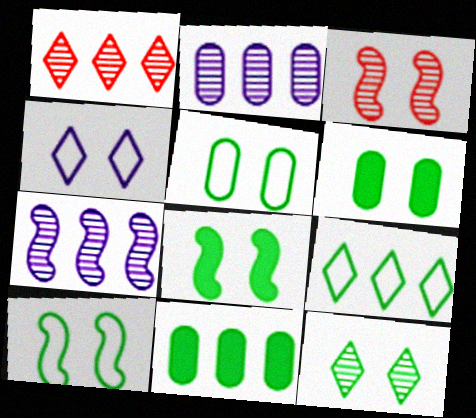[[3, 4, 6], 
[5, 8, 12], 
[6, 10, 12]]